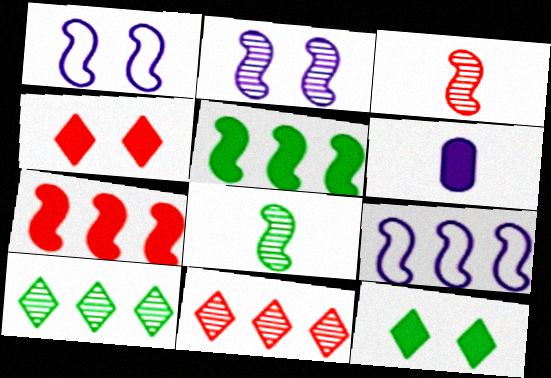[[1, 3, 5], 
[1, 7, 8], 
[4, 5, 6], 
[6, 7, 12]]